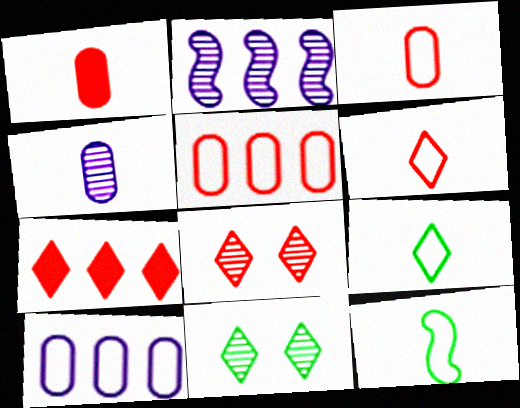[[6, 7, 8]]